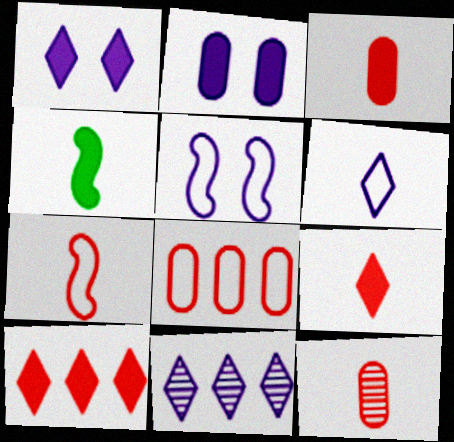[[1, 6, 11], 
[2, 4, 10], 
[4, 6, 12], 
[7, 9, 12]]